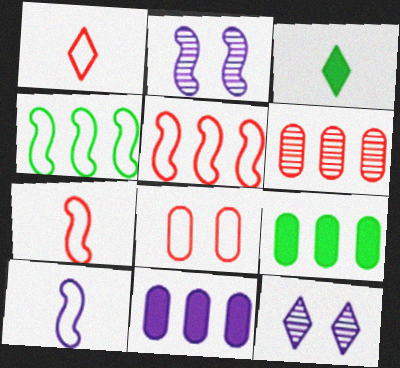[[1, 2, 9], 
[1, 5, 8], 
[7, 9, 12], 
[10, 11, 12]]